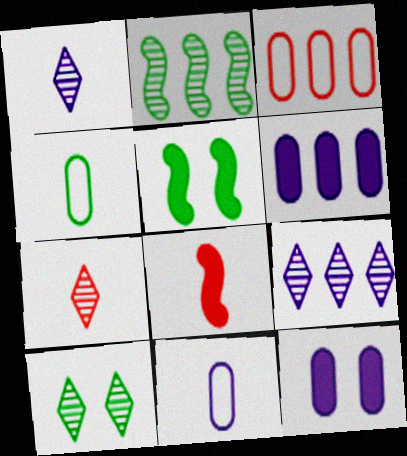[[1, 3, 5], 
[1, 4, 8], 
[7, 9, 10]]